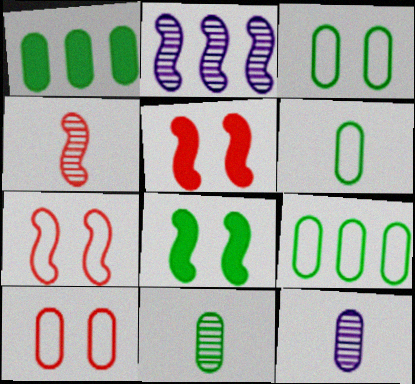[[1, 3, 11], 
[1, 10, 12], 
[3, 6, 9]]